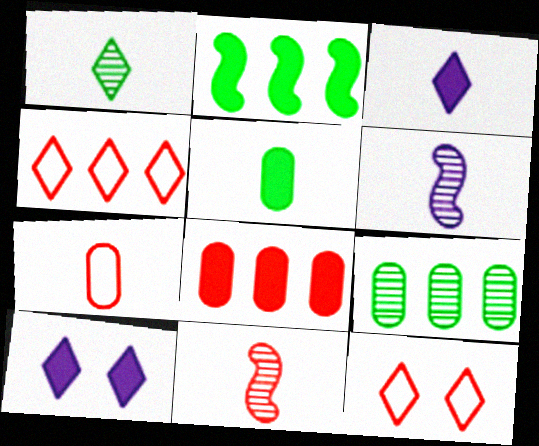[[1, 4, 10], 
[8, 11, 12]]